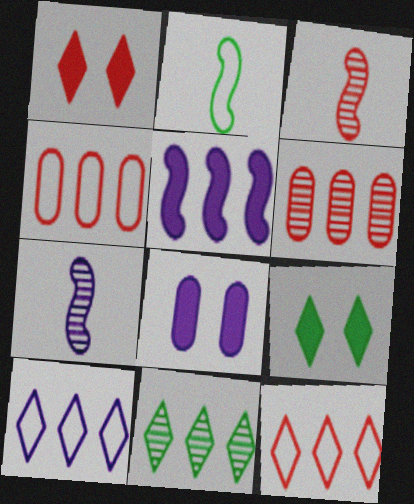[[1, 3, 4], 
[4, 5, 11], 
[4, 7, 9], 
[7, 8, 10]]